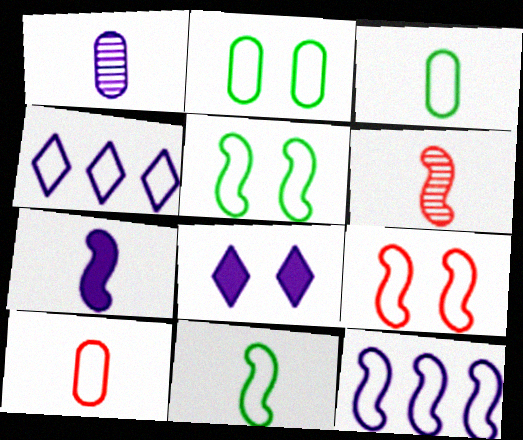[[1, 8, 12], 
[3, 4, 9], 
[4, 5, 10], 
[6, 7, 11], 
[9, 11, 12]]